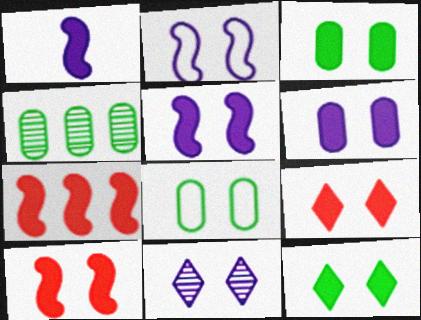[[2, 6, 11], 
[3, 5, 9], 
[6, 10, 12], 
[8, 10, 11]]